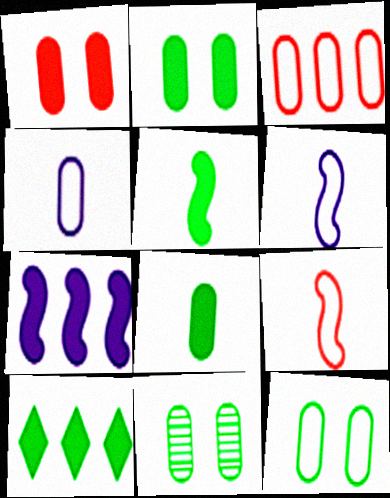[[2, 5, 10], 
[2, 11, 12], 
[3, 4, 12]]